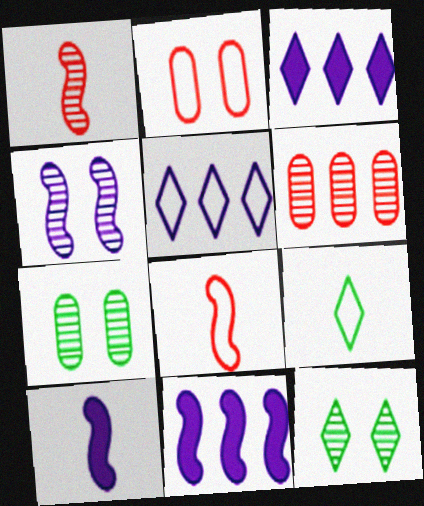[[3, 7, 8]]